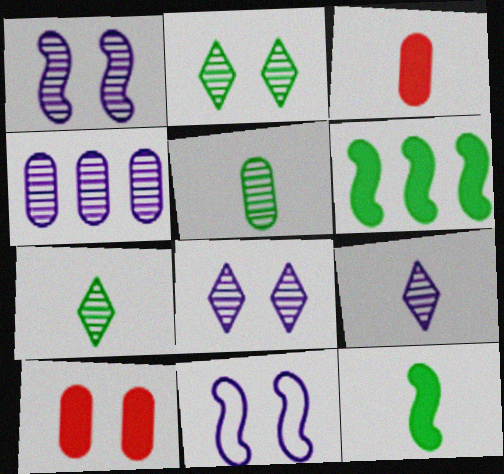[[1, 4, 9], 
[2, 10, 11]]